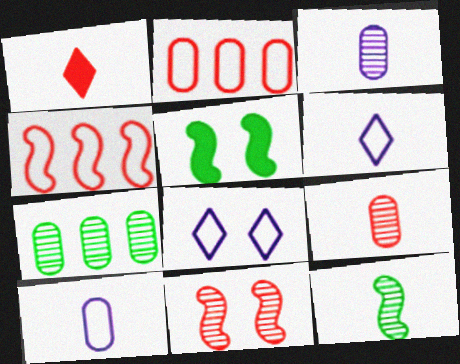[[1, 2, 11], 
[1, 10, 12]]